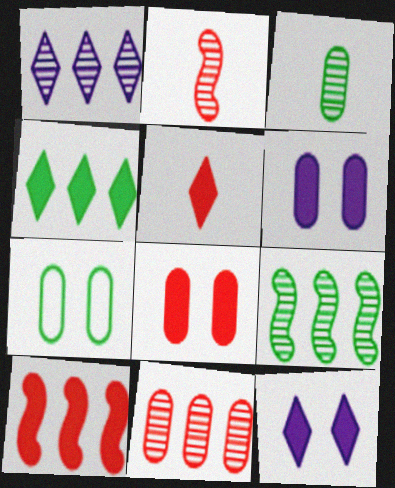[[1, 9, 11], 
[4, 5, 12], 
[5, 8, 10]]